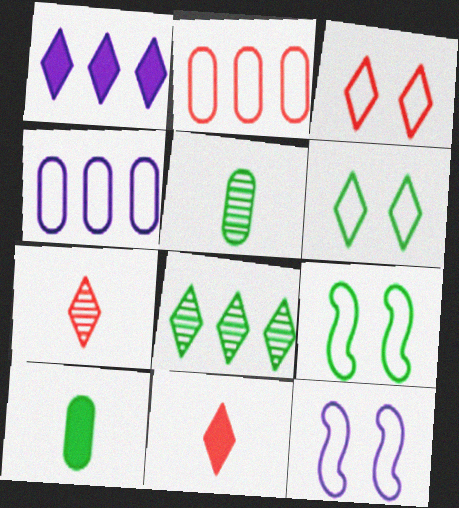[[1, 6, 7], 
[8, 9, 10]]